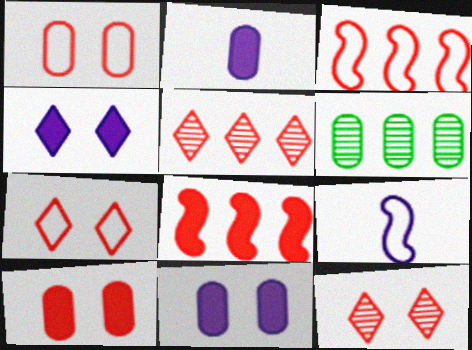[[1, 2, 6]]